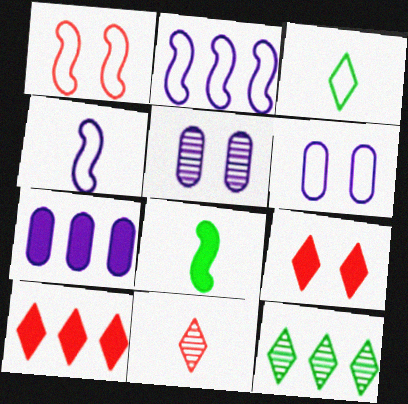[[7, 8, 9]]